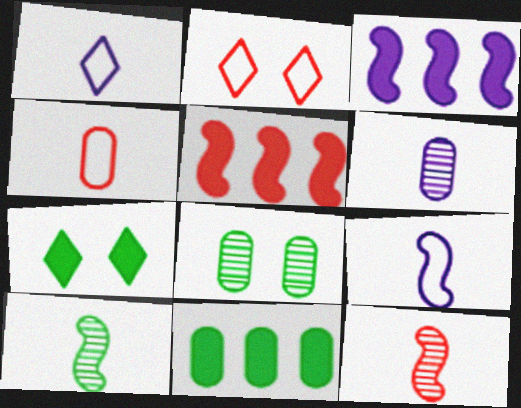[[1, 5, 8]]